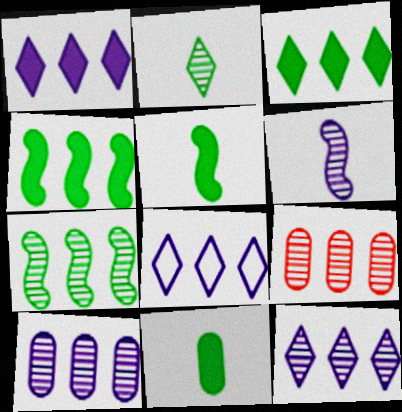[[1, 8, 12], 
[4, 8, 9], 
[7, 9, 12]]